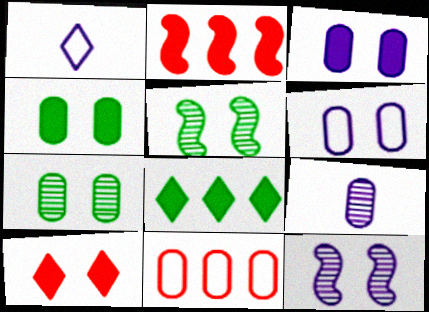[[1, 2, 7], 
[4, 9, 11], 
[5, 6, 10]]